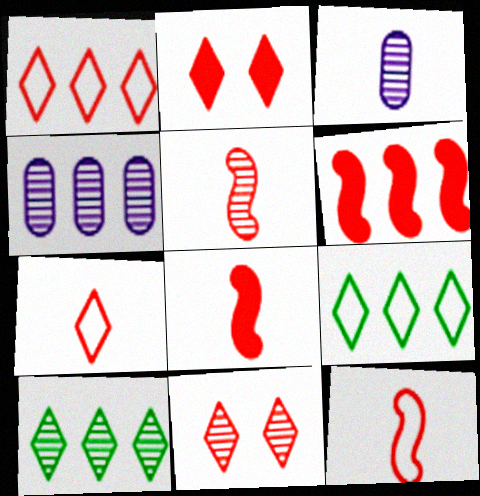[[4, 6, 9], 
[5, 8, 12]]